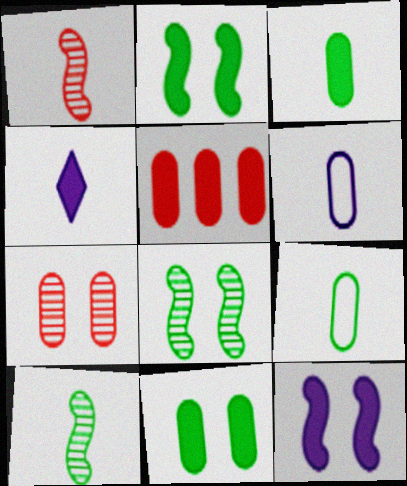[[1, 4, 9], 
[2, 4, 5]]